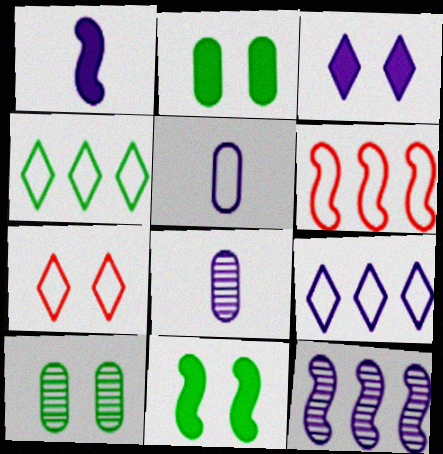[[3, 5, 12]]